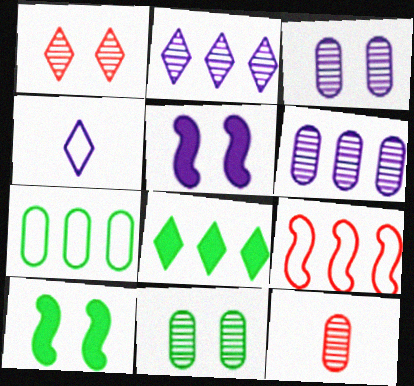[[1, 4, 8], 
[4, 5, 6], 
[6, 8, 9], 
[6, 11, 12]]